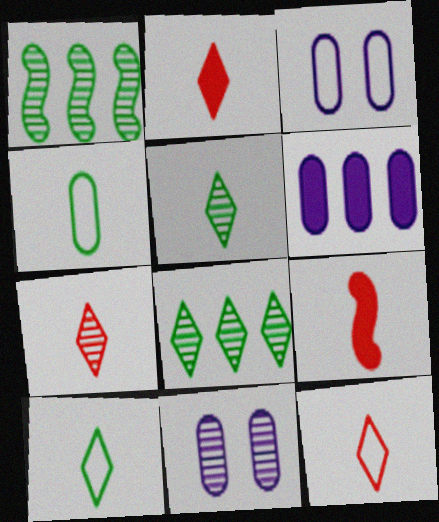[[1, 2, 3], 
[1, 7, 11], 
[2, 7, 12], 
[3, 8, 9]]